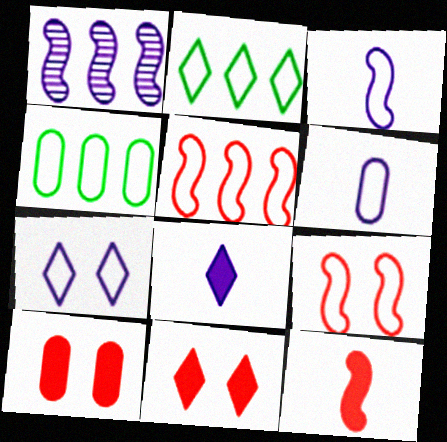[[2, 6, 9]]